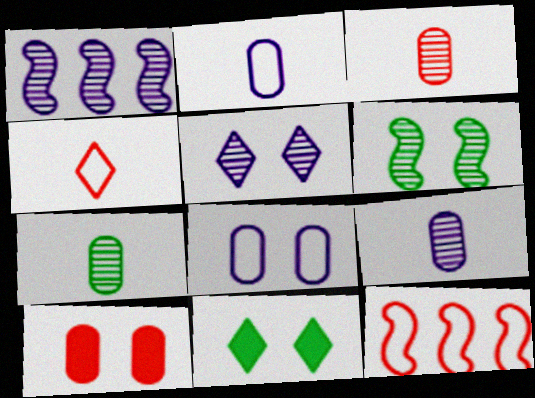[[1, 5, 9], 
[3, 7, 9], 
[9, 11, 12]]